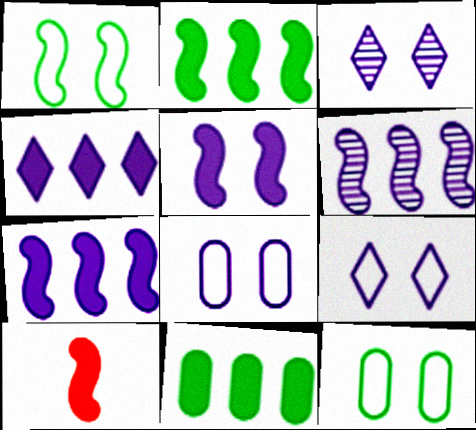[[1, 6, 10], 
[2, 5, 10], 
[3, 5, 8]]